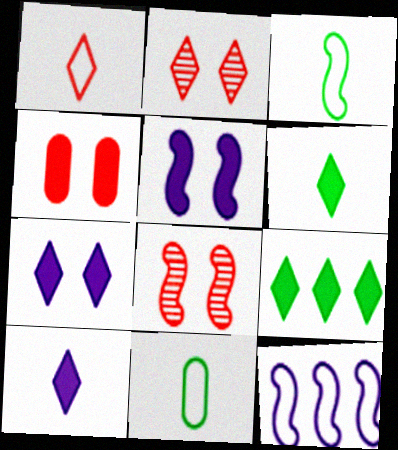[]